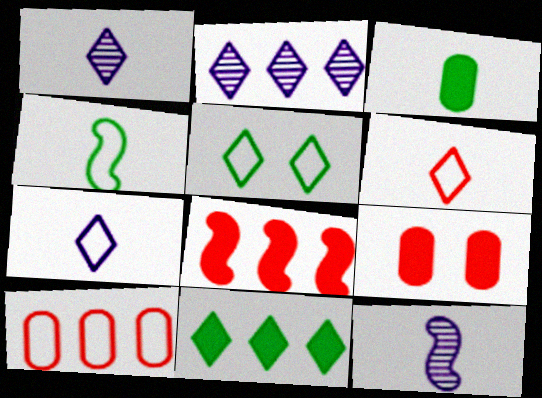[[2, 4, 9], 
[3, 6, 12]]